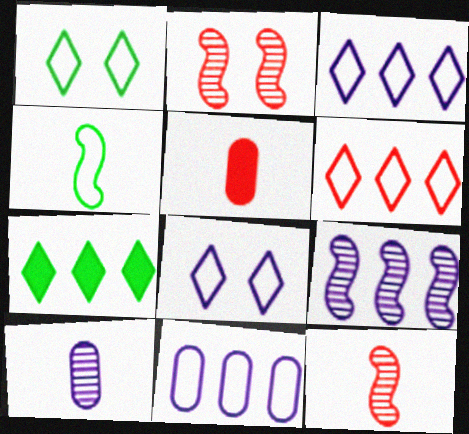[[1, 5, 9], 
[2, 5, 6]]